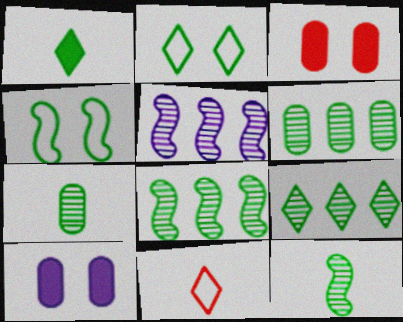[[1, 2, 9], 
[1, 4, 6], 
[6, 8, 9], 
[8, 10, 11]]